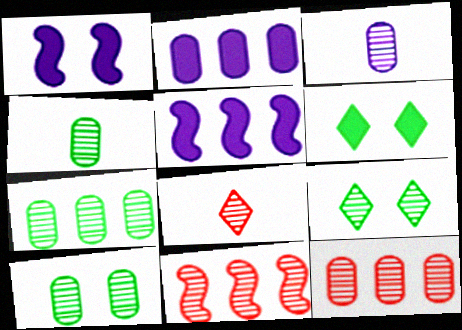[[3, 9, 11], 
[3, 10, 12], 
[4, 7, 10]]